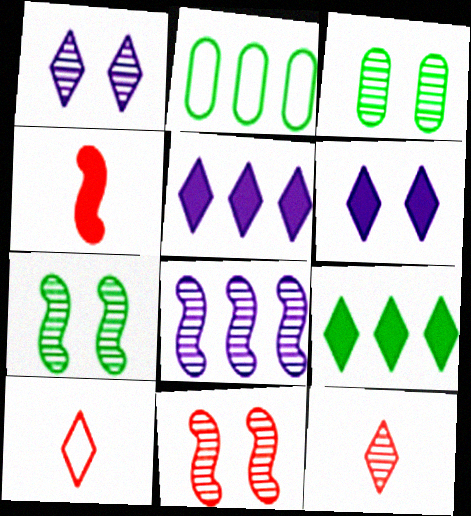[[1, 2, 4], 
[1, 3, 11], 
[1, 9, 10], 
[3, 8, 12]]